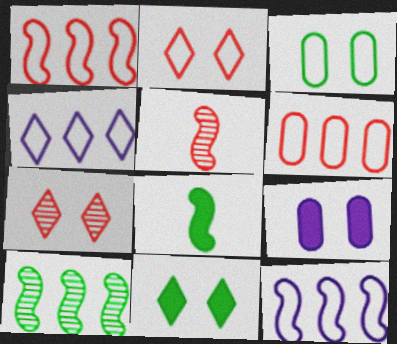[]